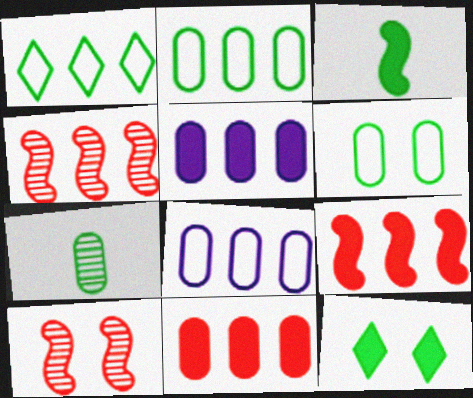[[1, 4, 5]]